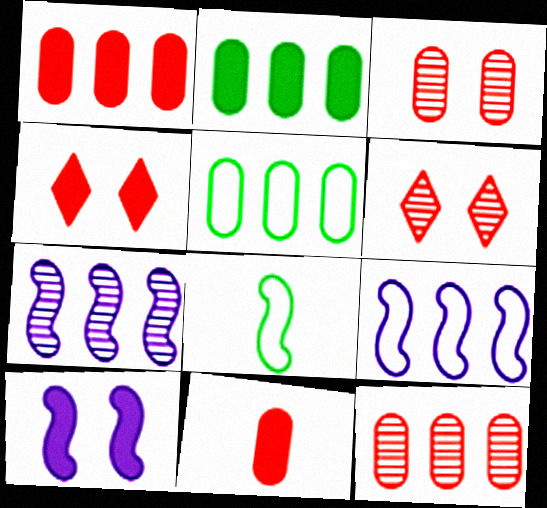[]